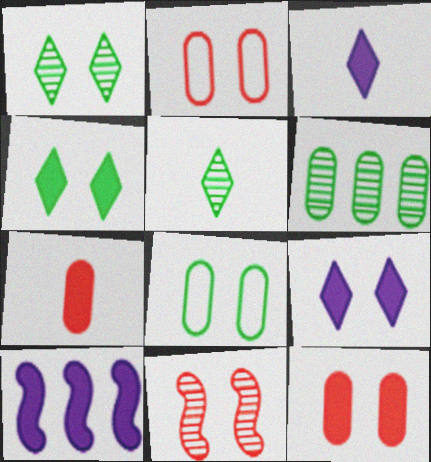[[2, 5, 10], 
[4, 7, 10], 
[8, 9, 11]]